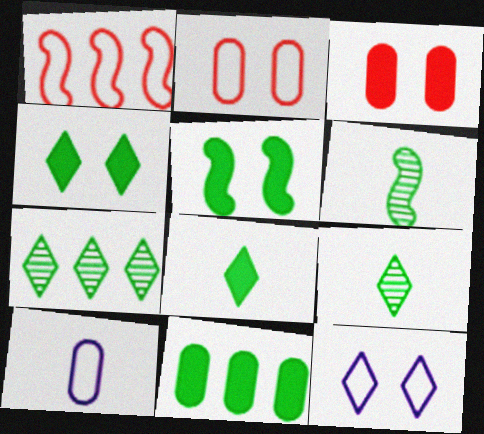[[5, 8, 11]]